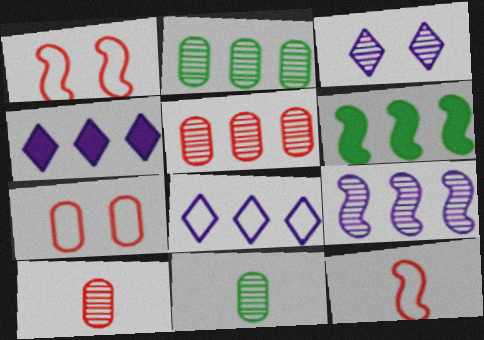[[1, 4, 11], 
[5, 6, 8]]